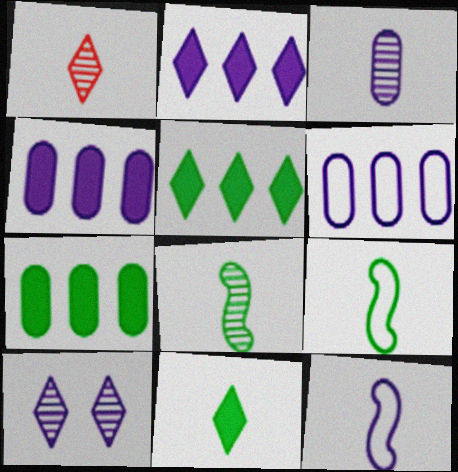[[1, 3, 8], 
[4, 10, 12]]